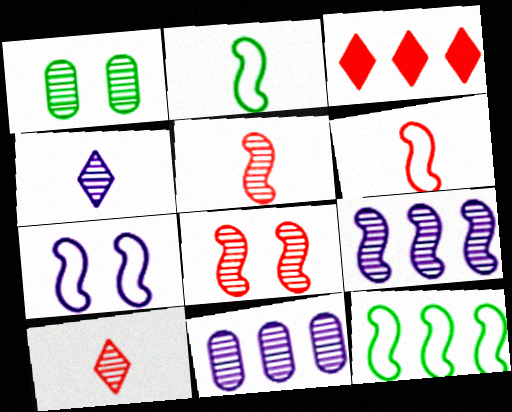[[1, 9, 10], 
[3, 11, 12], 
[6, 7, 12]]